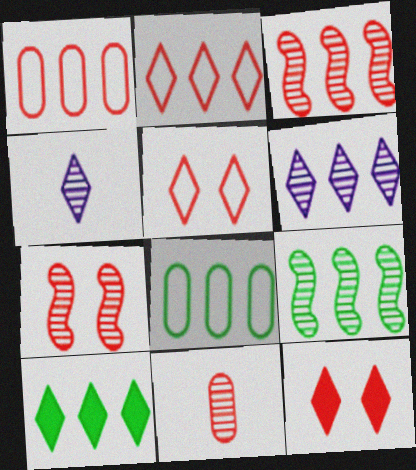[[2, 6, 10], 
[4, 5, 10], 
[8, 9, 10]]